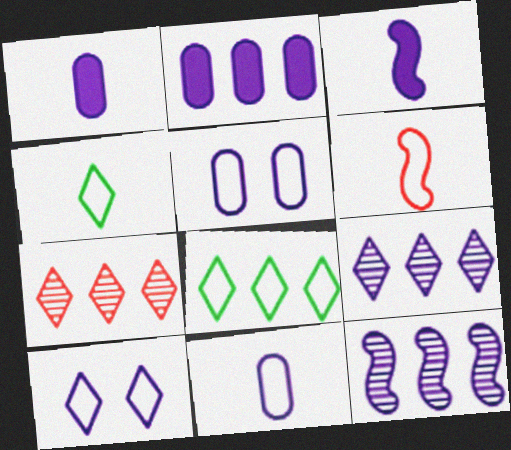[[1, 10, 12], 
[3, 5, 9], 
[4, 6, 11], 
[5, 6, 8]]